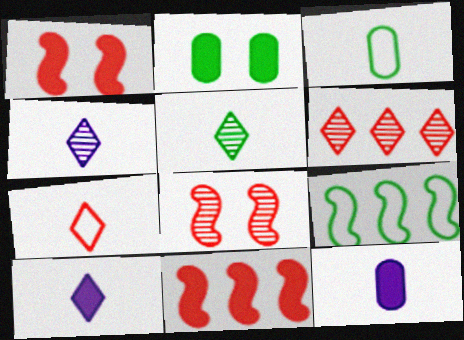[[2, 5, 9], 
[2, 10, 11], 
[5, 7, 10]]